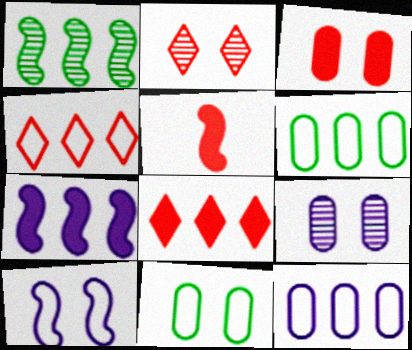[[1, 5, 10], 
[1, 8, 12], 
[3, 5, 8], 
[3, 9, 11]]